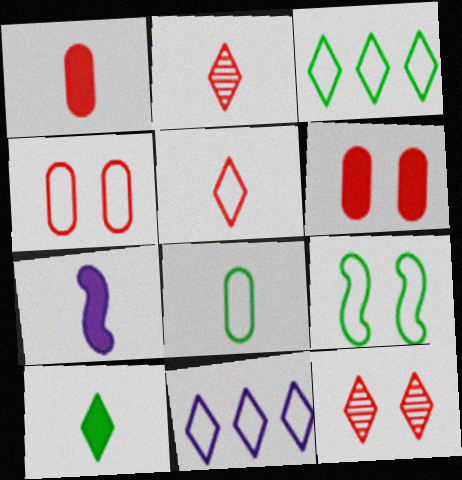[[1, 7, 10], 
[2, 7, 8], 
[3, 8, 9], 
[10, 11, 12]]